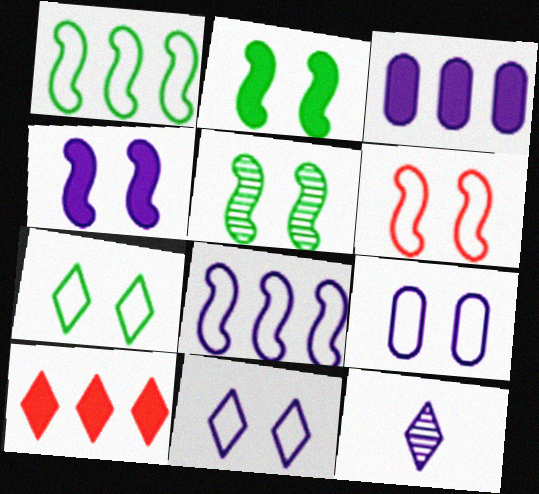[[4, 5, 6], 
[6, 7, 9], 
[7, 10, 12]]